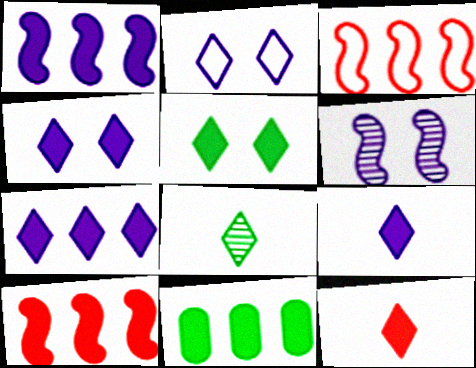[[4, 7, 9], 
[5, 7, 12], 
[7, 10, 11]]